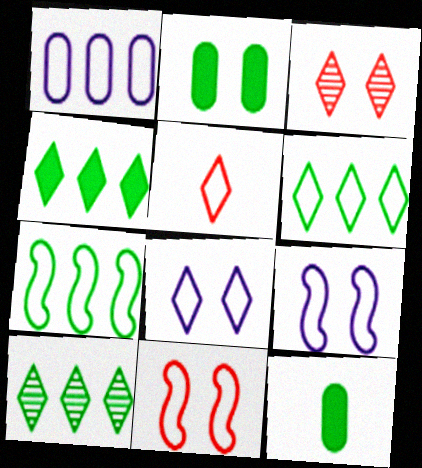[[2, 3, 9], 
[4, 6, 10], 
[5, 6, 8]]